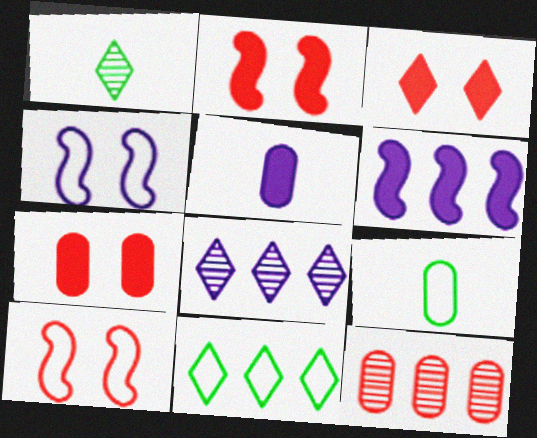[[2, 3, 7], 
[2, 8, 9], 
[4, 5, 8], 
[6, 11, 12]]